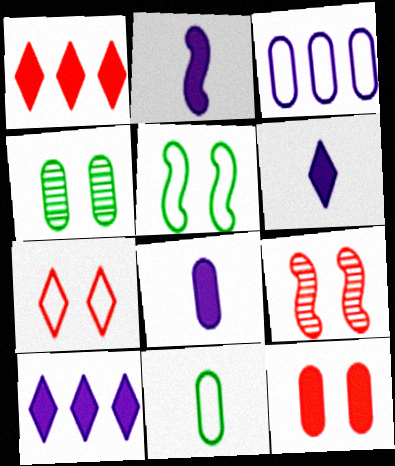[[2, 6, 8], 
[7, 9, 12], 
[9, 10, 11]]